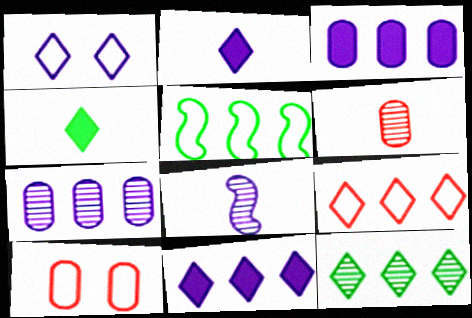[[1, 3, 8], 
[9, 11, 12]]